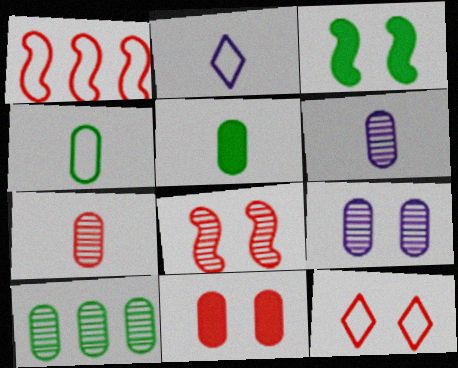[[3, 9, 12], 
[7, 9, 10], 
[8, 11, 12]]